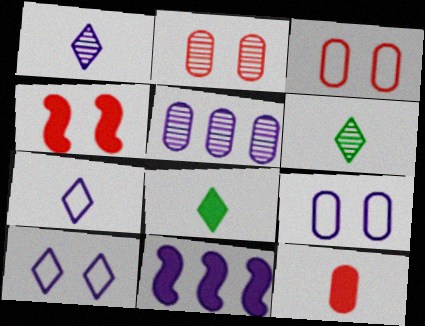[[1, 9, 11], 
[3, 6, 11]]